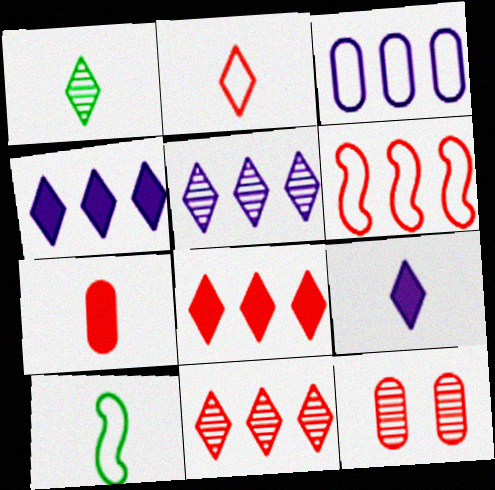[[1, 2, 9], 
[4, 10, 12]]